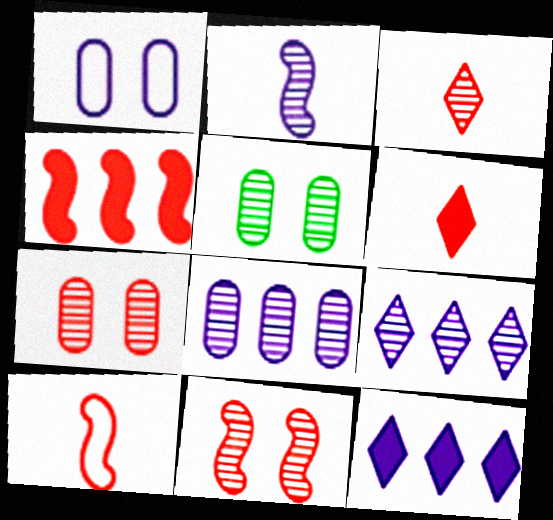[[1, 2, 12], 
[4, 10, 11], 
[5, 10, 12]]